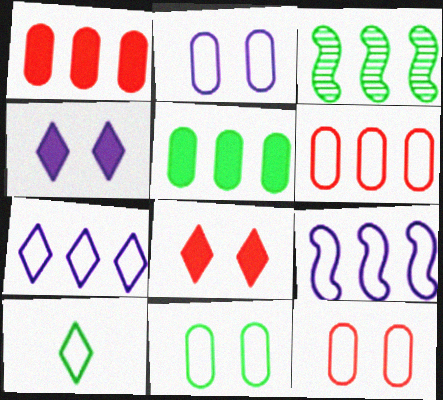[[1, 3, 7], 
[2, 11, 12], 
[9, 10, 12]]